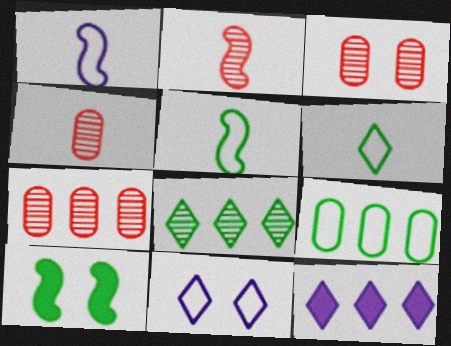[[3, 4, 7], 
[3, 5, 12], 
[3, 10, 11]]